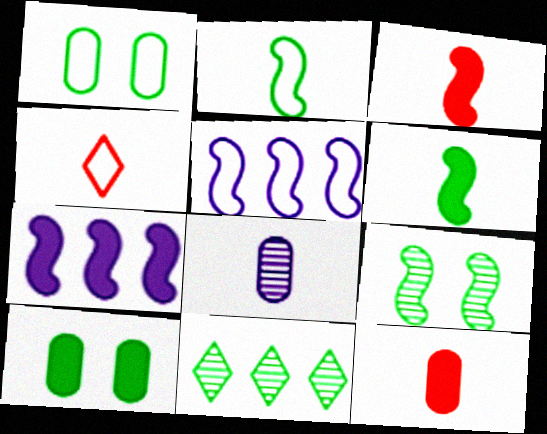[[1, 4, 5], 
[1, 6, 11], 
[2, 10, 11], 
[3, 5, 9], 
[4, 6, 8]]